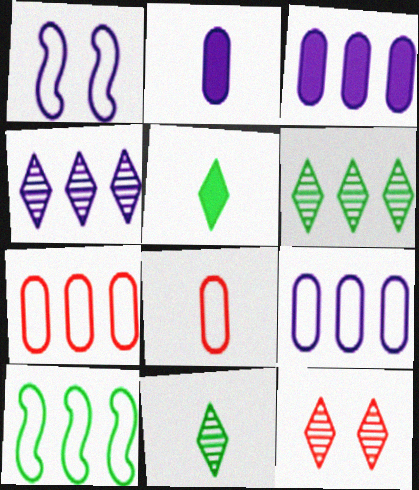[[1, 2, 4], 
[2, 10, 12], 
[4, 11, 12]]